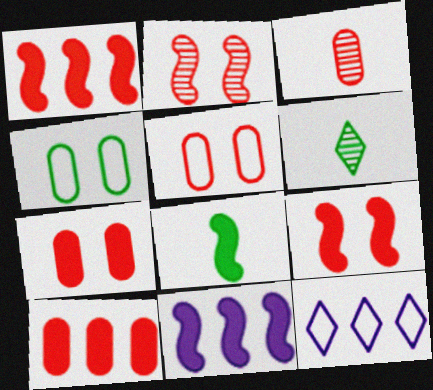[[3, 5, 10], 
[5, 6, 11], 
[8, 9, 11]]